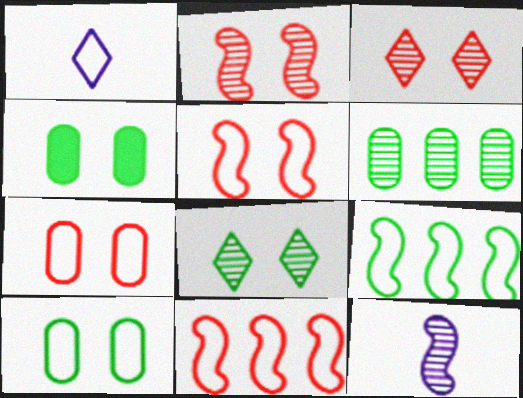[[1, 7, 9], 
[1, 10, 11], 
[3, 6, 12]]